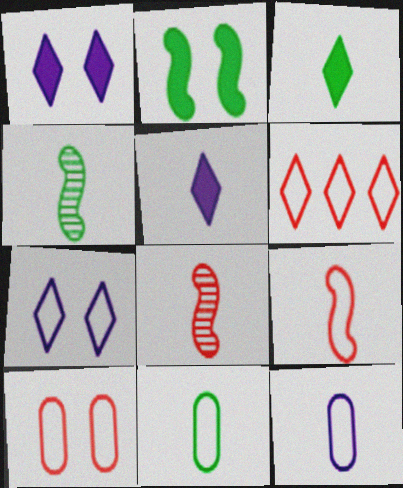[[3, 4, 11], 
[3, 8, 12], 
[5, 8, 11], 
[6, 9, 10]]